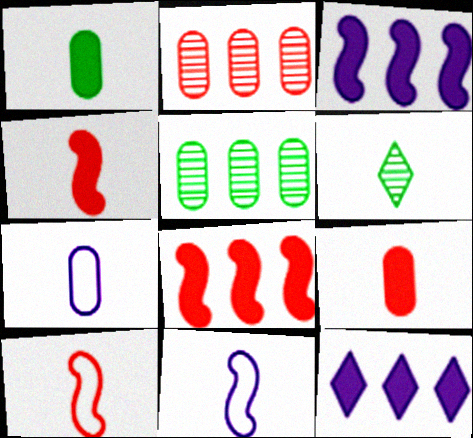[[4, 6, 7], 
[6, 9, 11]]